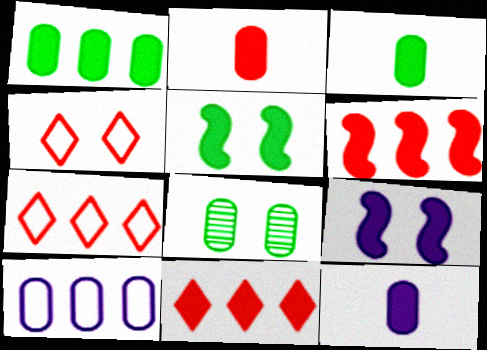[[2, 3, 12], 
[2, 8, 10], 
[3, 9, 11], 
[4, 8, 9], 
[5, 11, 12]]